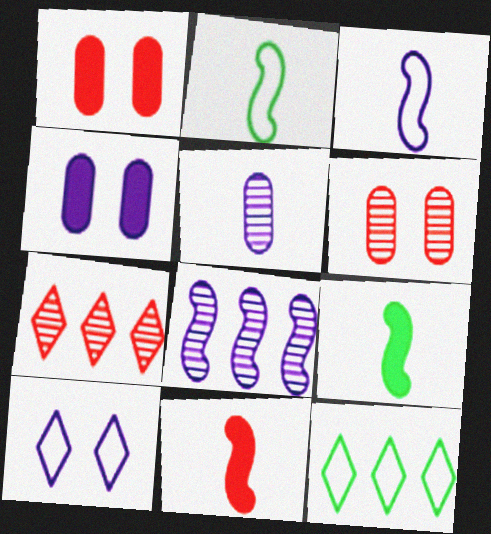[[2, 4, 7]]